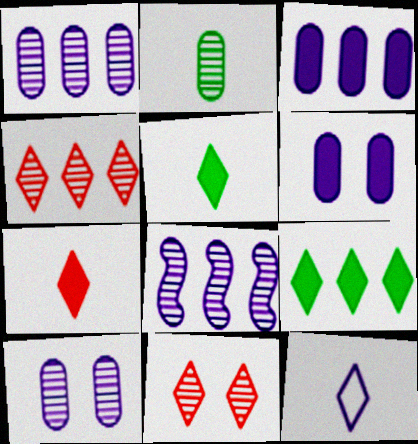[[2, 8, 11], 
[6, 8, 12], 
[9, 11, 12]]